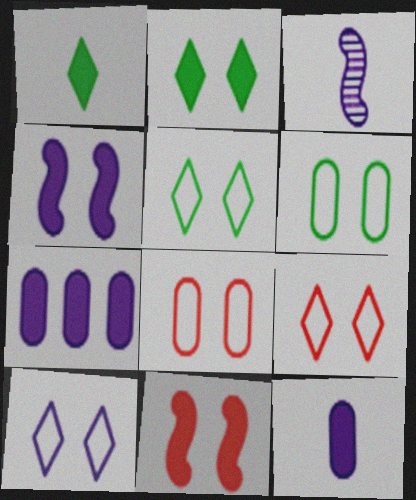[[1, 7, 11], 
[3, 7, 10], 
[5, 9, 10]]